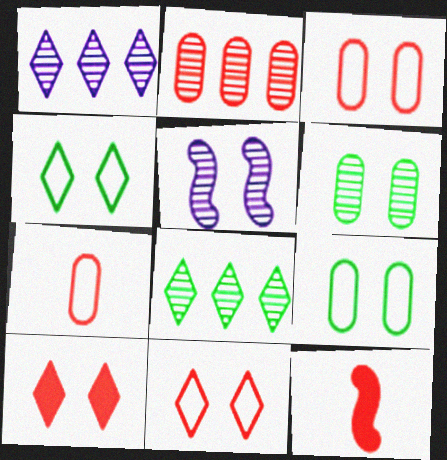[[1, 9, 12], 
[2, 11, 12], 
[5, 9, 10]]